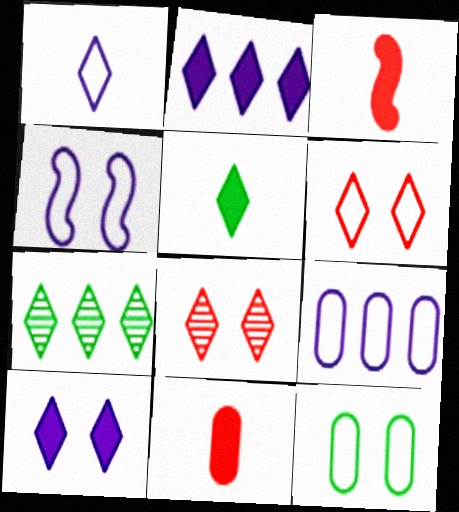[[1, 4, 9], 
[4, 6, 12], 
[4, 7, 11]]